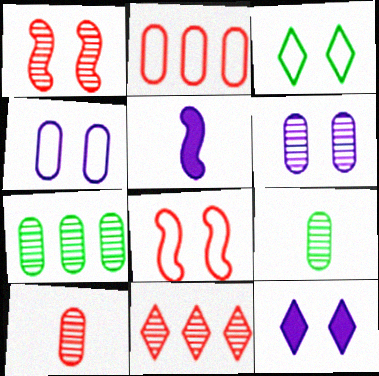[[1, 10, 11], 
[3, 4, 8], 
[6, 7, 10]]